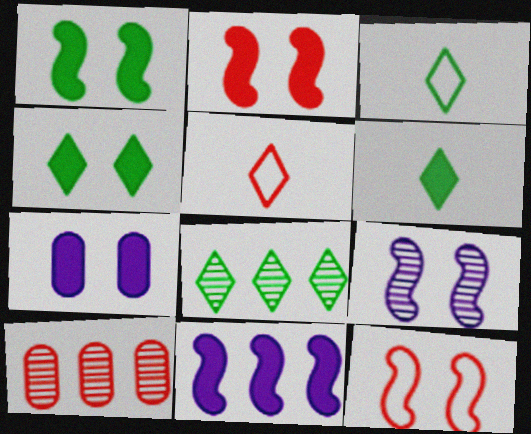[[1, 9, 12], 
[2, 4, 7], 
[2, 5, 10], 
[3, 4, 8]]